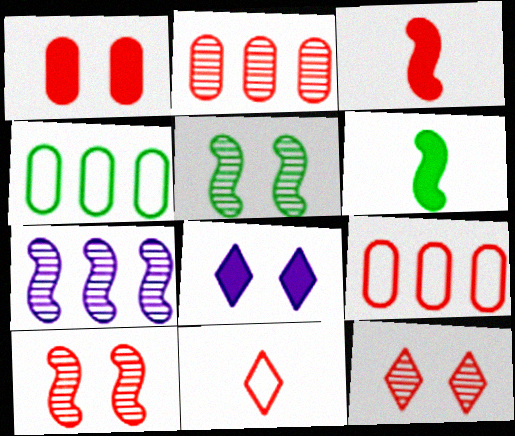[[3, 9, 12]]